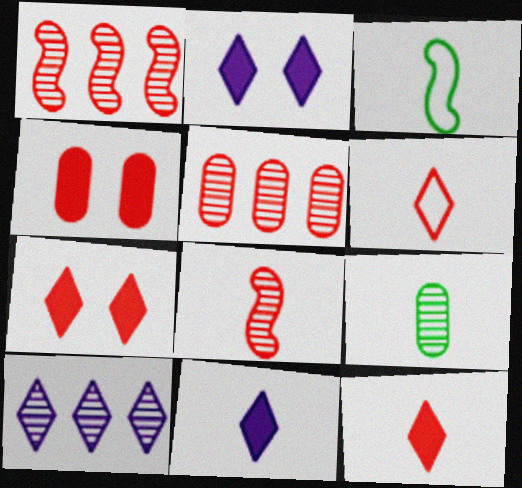[[1, 4, 6], 
[2, 3, 5], 
[3, 4, 10]]